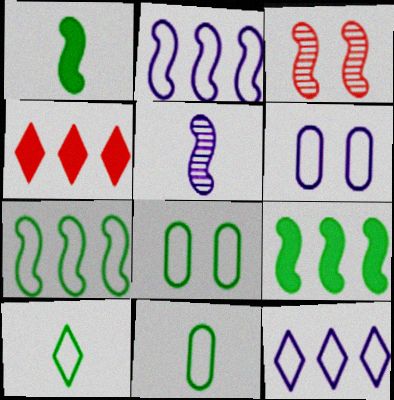[[1, 2, 3], 
[4, 5, 8], 
[7, 8, 10]]